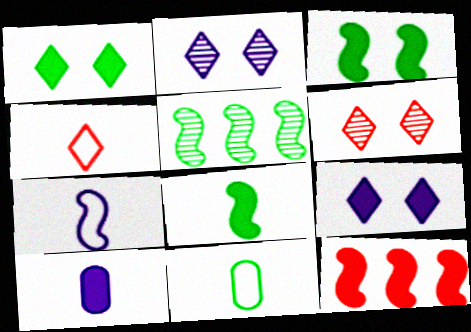[[1, 5, 11], 
[1, 10, 12], 
[2, 11, 12], 
[4, 7, 11]]